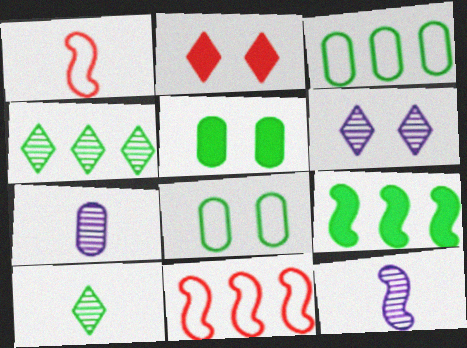[[2, 3, 12], 
[3, 4, 9], 
[8, 9, 10]]